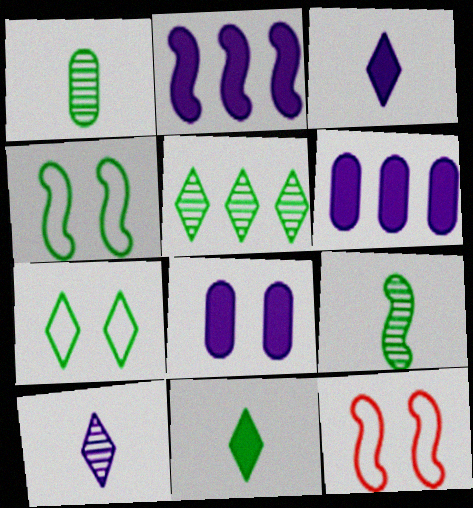[[2, 3, 8], 
[2, 9, 12], 
[5, 7, 11]]